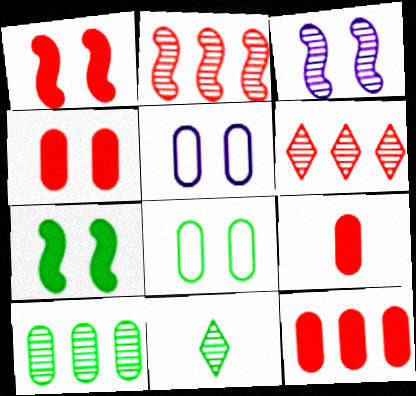[[4, 9, 12], 
[5, 9, 10]]